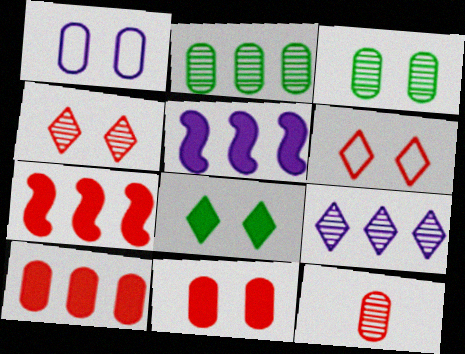[[1, 3, 11], 
[6, 7, 12]]